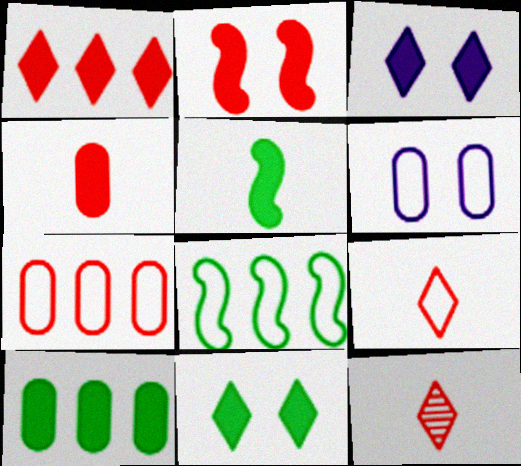[[1, 2, 4], 
[2, 7, 12], 
[5, 10, 11], 
[6, 8, 9]]